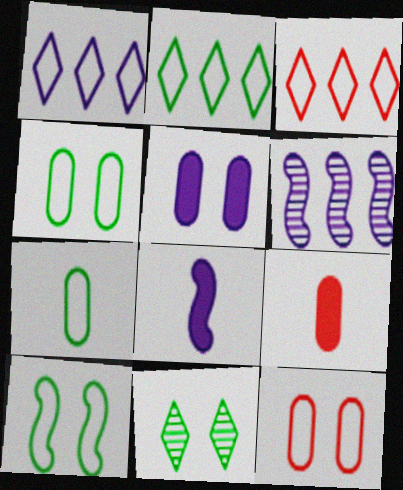[[1, 2, 3], 
[2, 7, 10]]